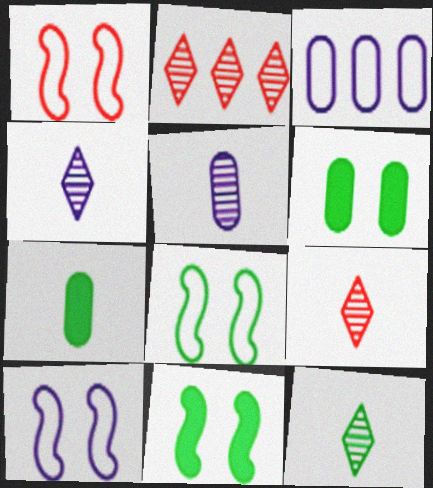[[1, 8, 10], 
[2, 7, 10], 
[3, 9, 11], 
[4, 9, 12]]